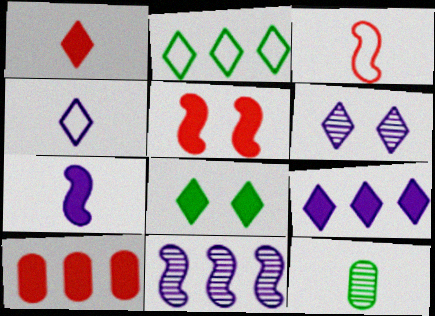[[1, 2, 6], 
[1, 5, 10], 
[1, 8, 9], 
[2, 10, 11], 
[4, 6, 9], 
[7, 8, 10]]